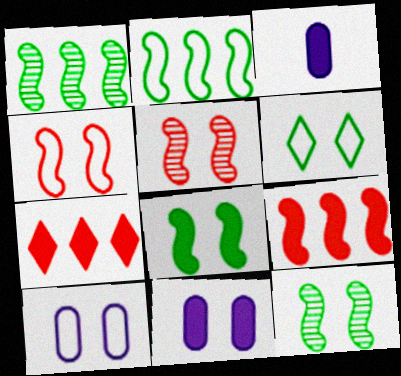[[3, 7, 8], 
[4, 6, 10], 
[5, 6, 11]]